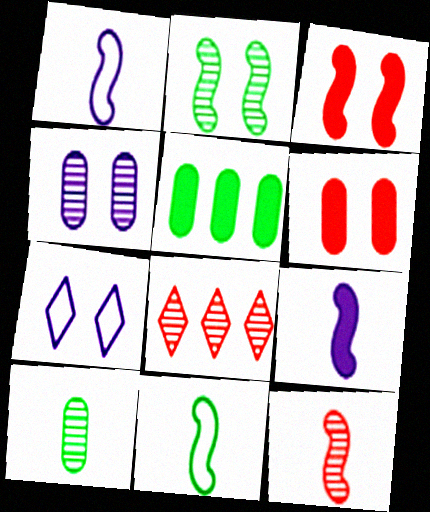[[2, 6, 7], 
[5, 7, 12], 
[9, 11, 12]]